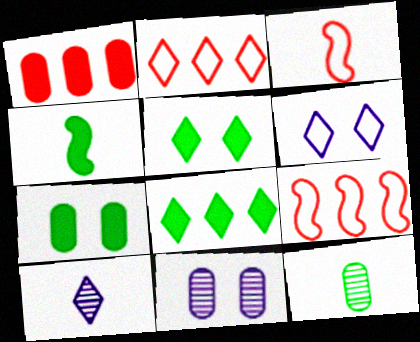[[2, 4, 11], 
[2, 5, 10], 
[3, 8, 11], 
[4, 7, 8], 
[7, 9, 10]]